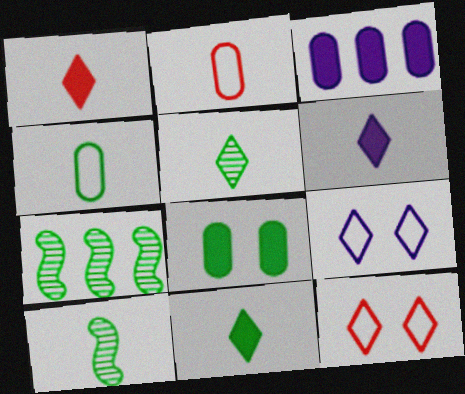[[1, 6, 11], 
[2, 6, 10], 
[3, 10, 12], 
[4, 10, 11]]